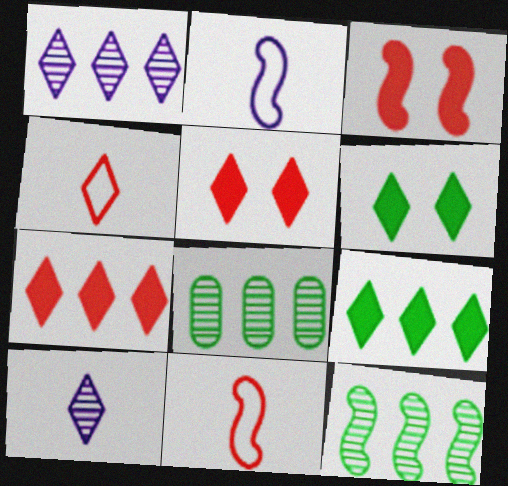[[1, 4, 6], 
[2, 3, 12], 
[2, 5, 8]]